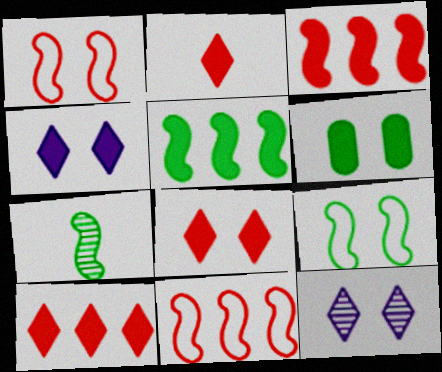[[1, 6, 12], 
[2, 8, 10], 
[5, 7, 9]]